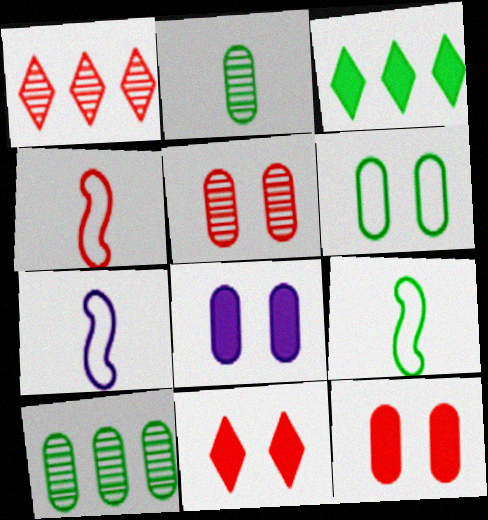[[1, 4, 12], 
[1, 8, 9], 
[3, 5, 7], 
[4, 7, 9], 
[5, 6, 8], 
[7, 10, 11]]